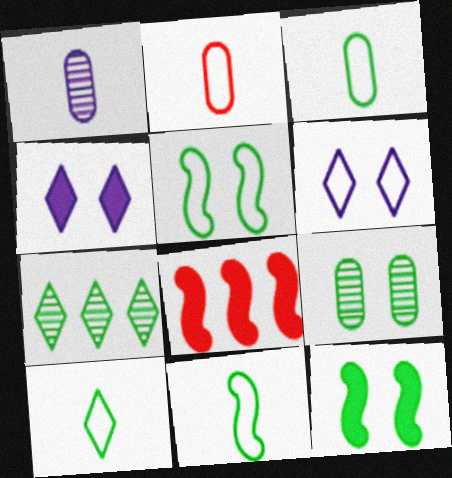[[3, 7, 12], 
[3, 10, 11]]